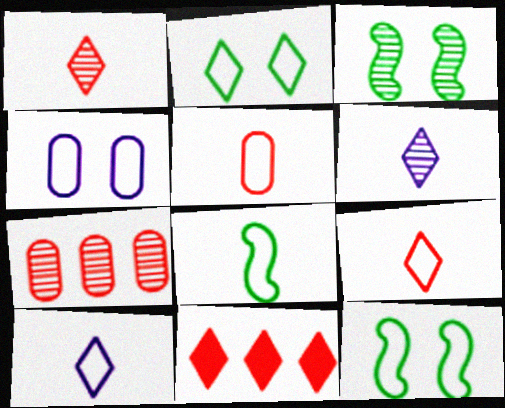[[2, 6, 11], 
[3, 6, 7], 
[5, 8, 10]]